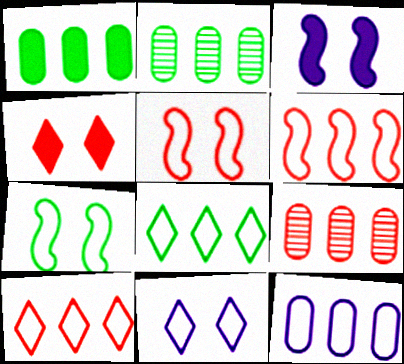[[1, 9, 12], 
[6, 8, 12]]